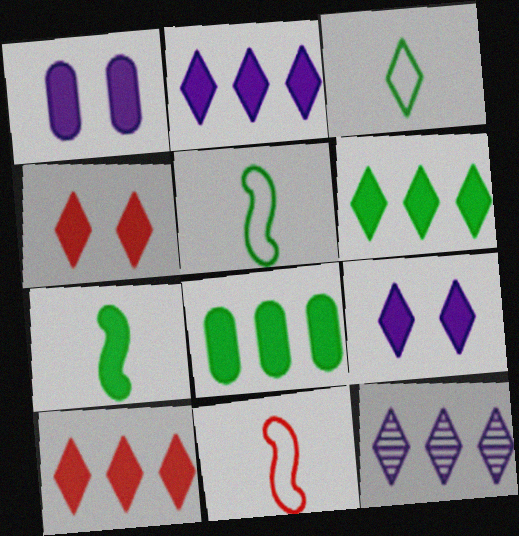[[1, 7, 10], 
[2, 6, 10], 
[3, 4, 12]]